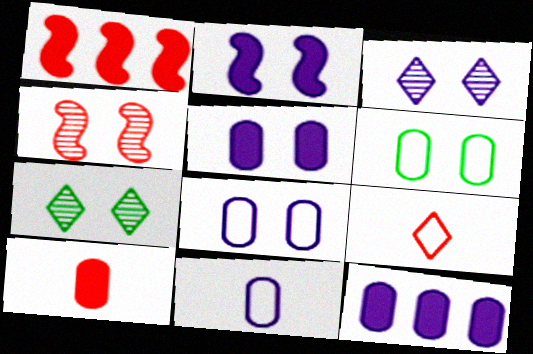[[1, 7, 11], 
[2, 3, 8]]